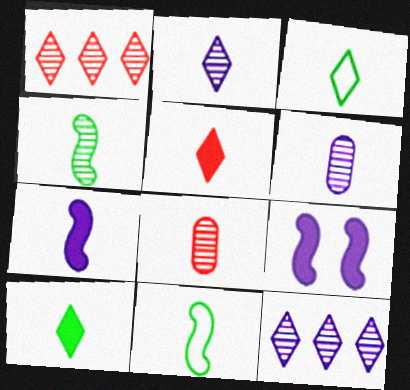[[2, 3, 5], 
[2, 4, 8], 
[3, 7, 8], 
[5, 6, 11]]